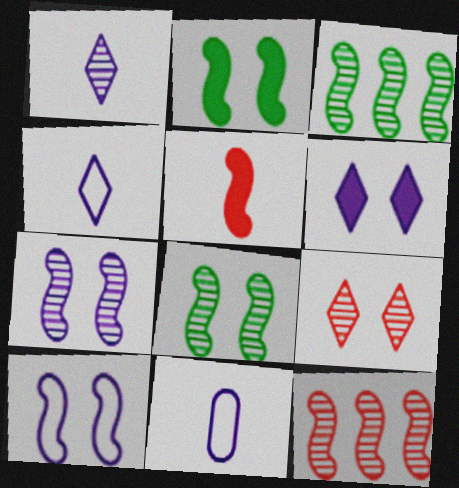[[3, 5, 10]]